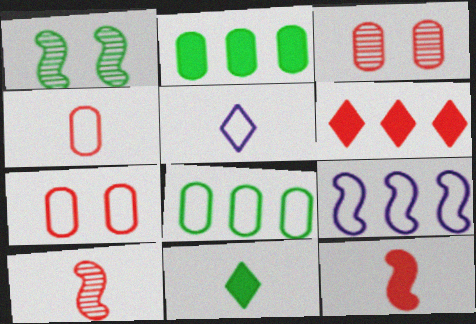[[1, 8, 11], 
[1, 9, 12], 
[3, 9, 11], 
[6, 7, 10]]